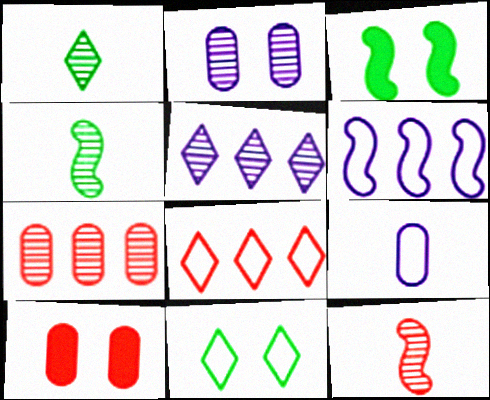[[1, 6, 10], 
[3, 6, 12], 
[8, 10, 12]]